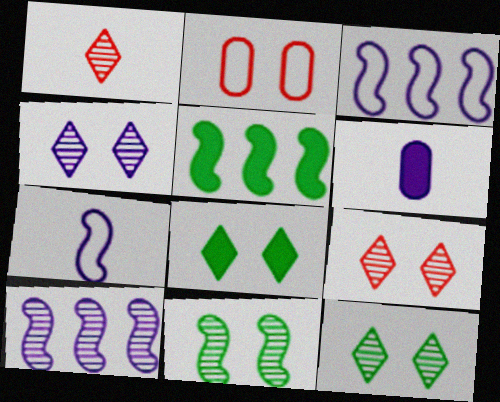[[3, 4, 6], 
[4, 9, 12]]